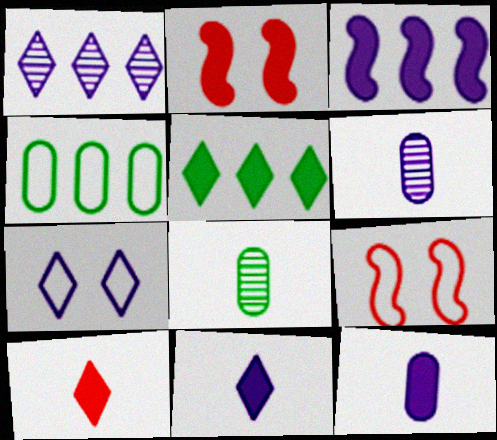[[1, 7, 11], 
[2, 5, 12], 
[3, 6, 7], 
[5, 6, 9]]